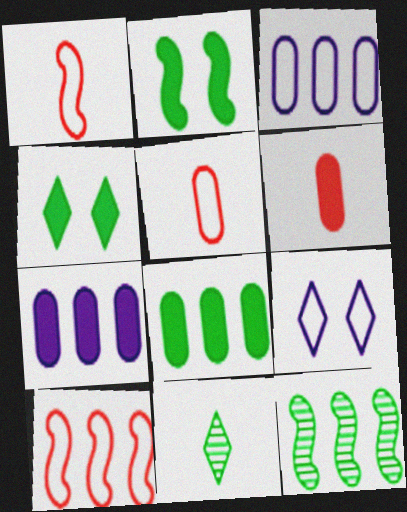[[6, 9, 12]]